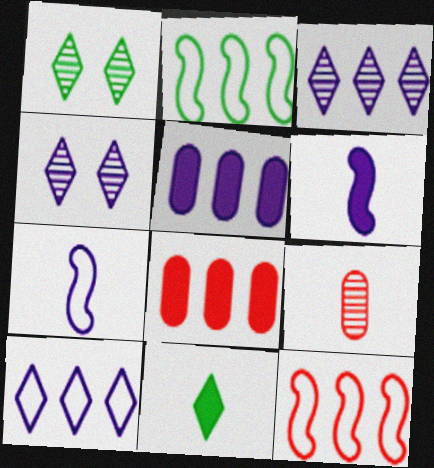[[1, 7, 8], 
[2, 3, 8], 
[4, 5, 7], 
[7, 9, 11]]